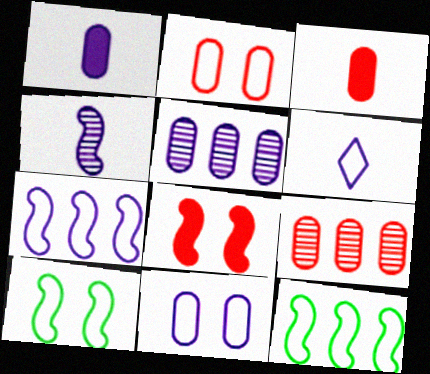[[1, 4, 6], 
[1, 5, 11], 
[2, 3, 9], 
[2, 6, 12], 
[4, 8, 12], 
[6, 7, 11]]